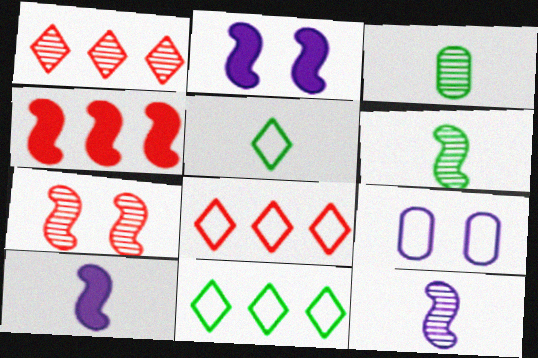[[2, 3, 8]]